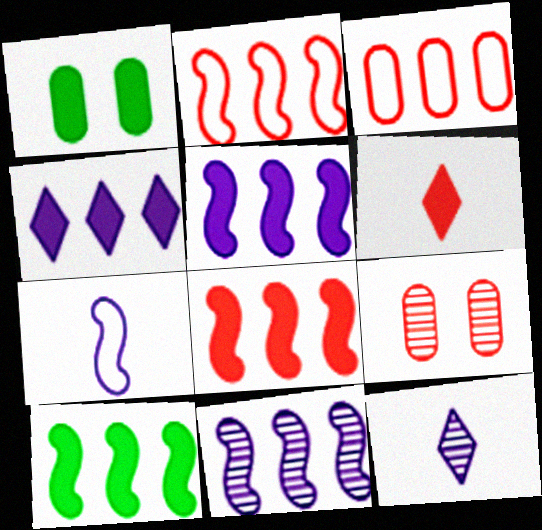[[1, 2, 12], 
[1, 5, 6], 
[2, 6, 9], 
[2, 10, 11], 
[5, 8, 10]]